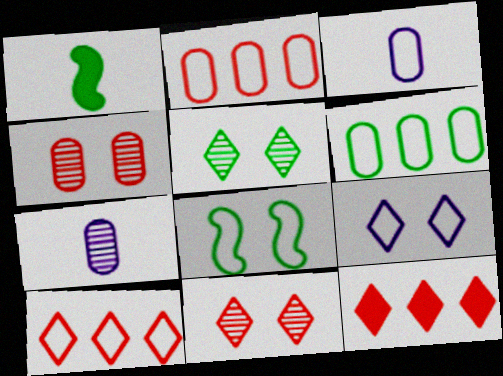[[1, 5, 6], 
[3, 8, 10], 
[7, 8, 12]]